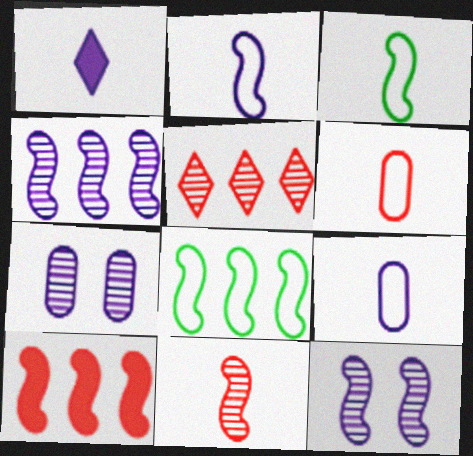[[3, 10, 12], 
[4, 8, 10]]